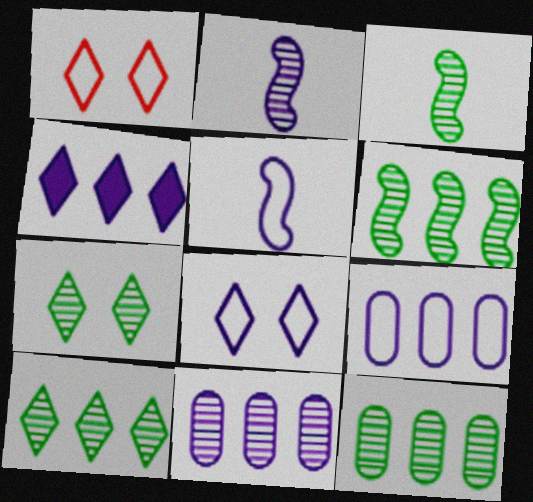[[3, 7, 12], 
[5, 8, 9], 
[6, 10, 12]]